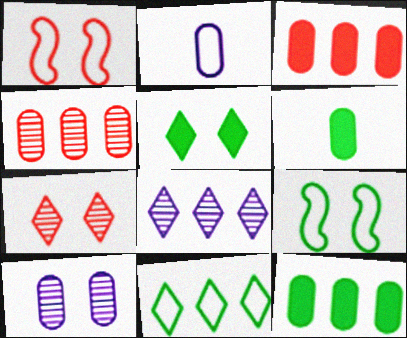[[1, 2, 11], 
[1, 5, 10], 
[1, 6, 8]]